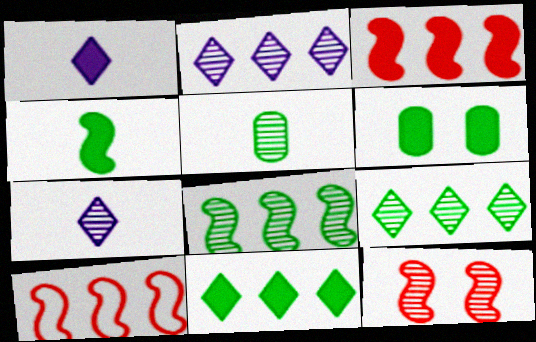[[1, 3, 6], 
[2, 5, 12], 
[4, 6, 11], 
[6, 7, 10]]